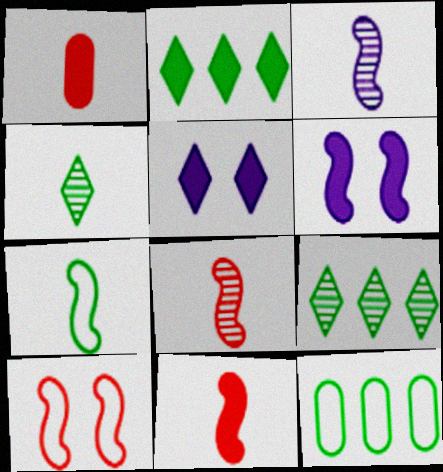[[1, 2, 6], 
[3, 7, 11], 
[5, 8, 12]]